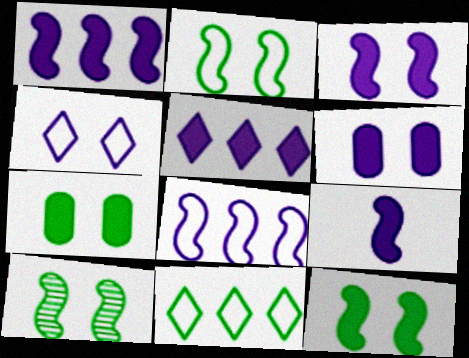[[1, 3, 9], 
[2, 10, 12], 
[5, 6, 9]]